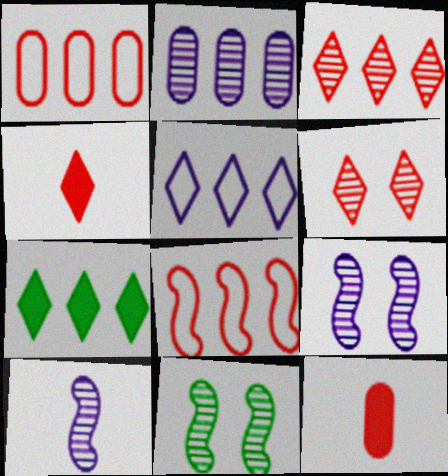[[2, 7, 8], 
[3, 5, 7], 
[5, 11, 12], 
[6, 8, 12]]